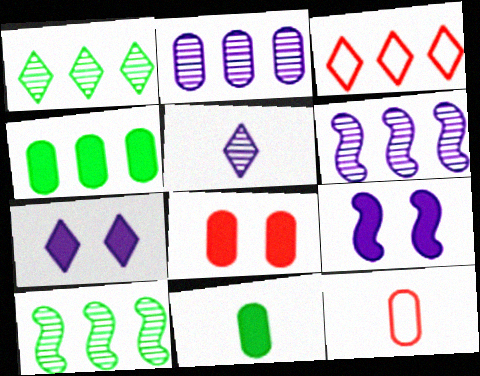[[1, 9, 12], 
[3, 4, 6], 
[7, 10, 12]]